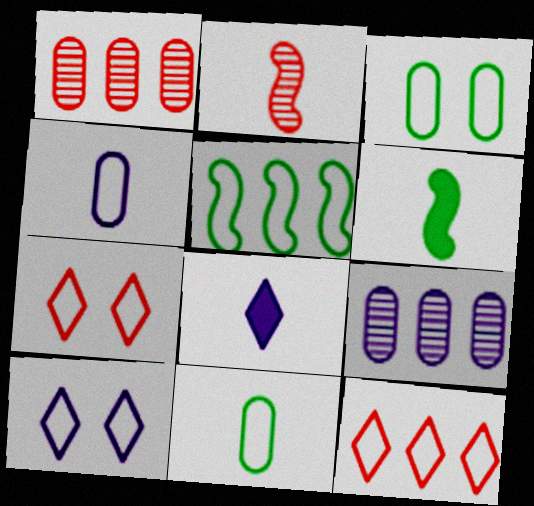[[1, 6, 10], 
[2, 8, 11], 
[4, 5, 7], 
[6, 7, 9]]